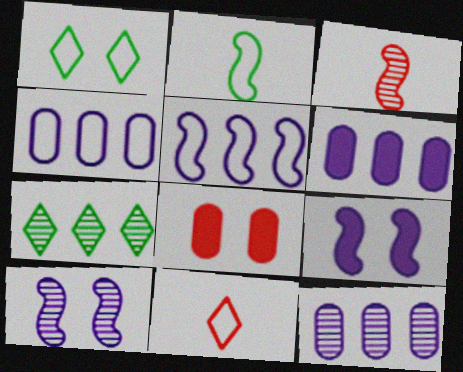[[1, 3, 6], 
[1, 8, 10], 
[4, 6, 12]]